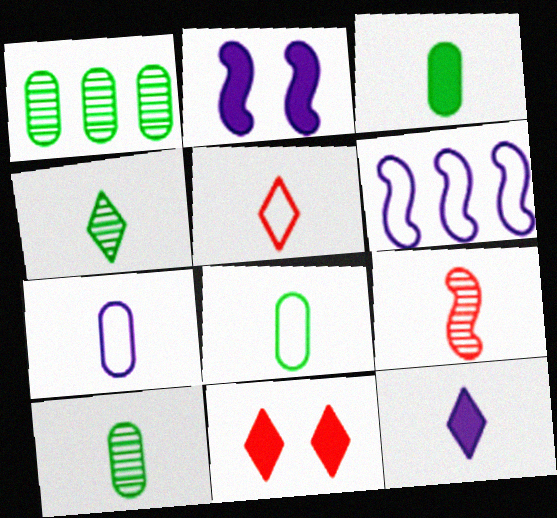[[1, 2, 5], 
[3, 8, 10], 
[4, 5, 12], 
[6, 10, 11], 
[8, 9, 12]]